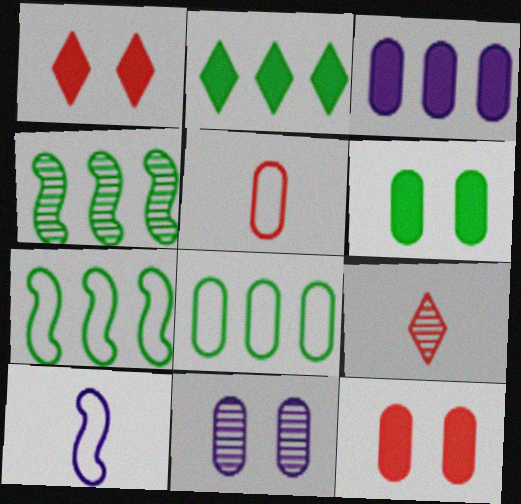[[2, 4, 8], 
[4, 9, 11]]